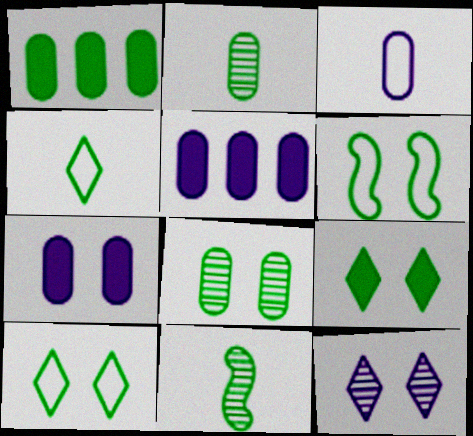[[1, 10, 11], 
[6, 8, 9]]